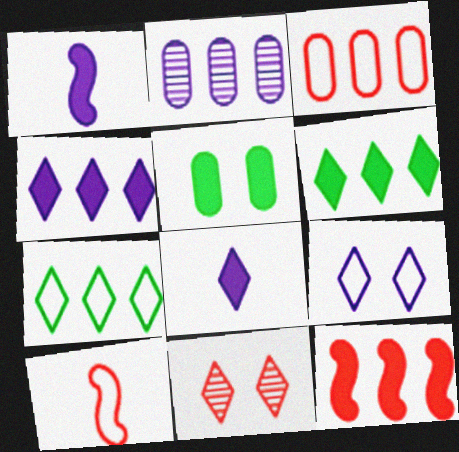[[1, 2, 9], 
[2, 7, 12], 
[5, 8, 12], 
[7, 8, 11]]